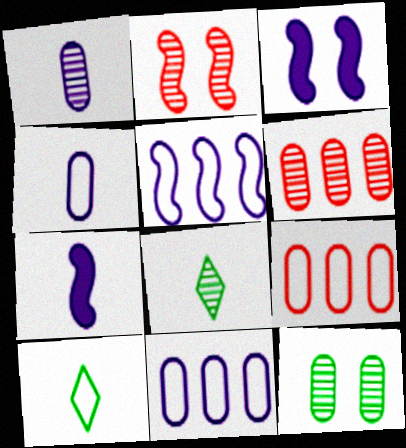[[1, 6, 12], 
[3, 6, 10], 
[3, 8, 9]]